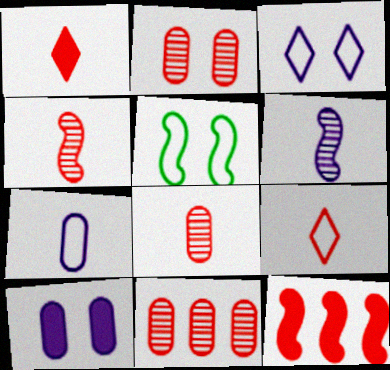[[2, 8, 11], 
[2, 9, 12], 
[5, 6, 12]]